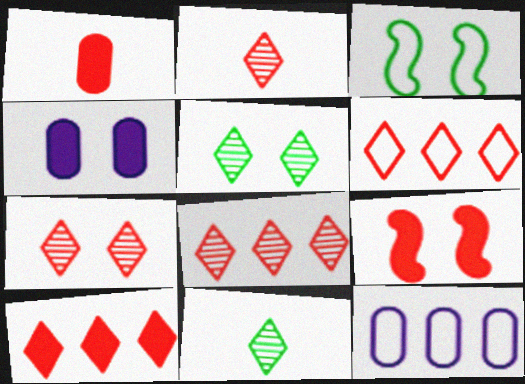[[1, 9, 10], 
[2, 7, 8], 
[3, 4, 7], 
[6, 8, 10], 
[9, 11, 12]]